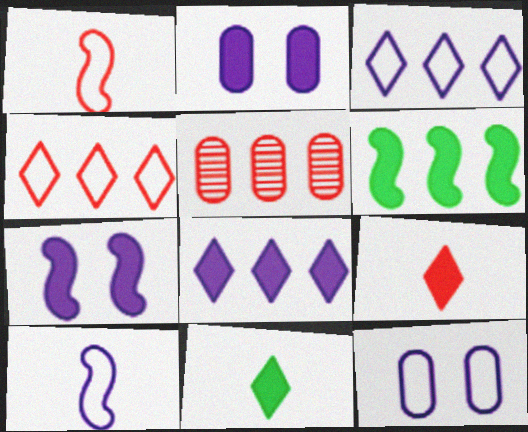[[2, 6, 9], 
[3, 5, 6], 
[3, 10, 12]]